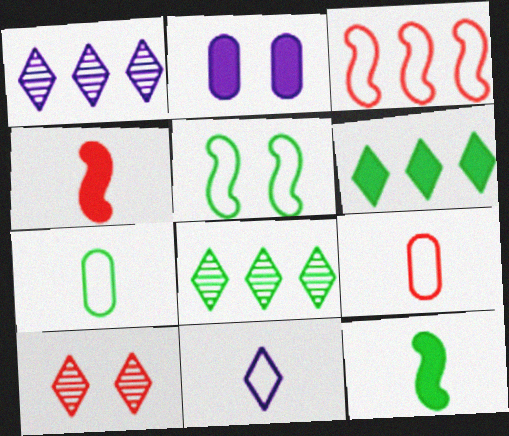[[2, 4, 6], 
[2, 5, 10], 
[6, 10, 11]]